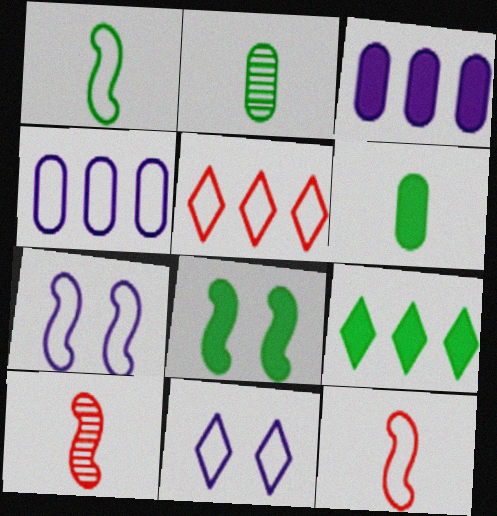[[6, 8, 9]]